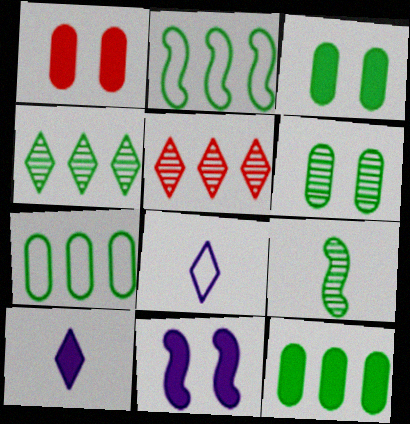[[2, 4, 12], 
[4, 6, 9]]